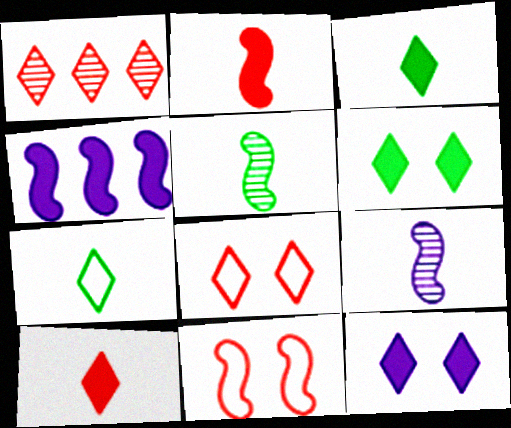[[1, 7, 12], 
[1, 8, 10], 
[4, 5, 11]]